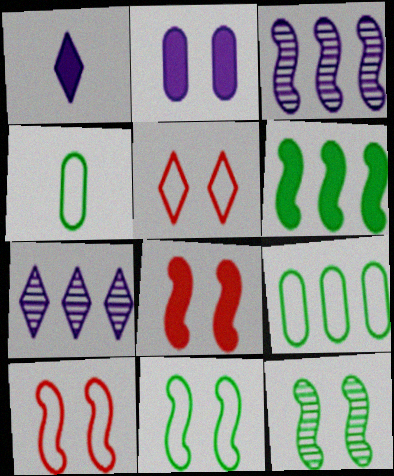[[2, 5, 12], 
[4, 7, 8]]